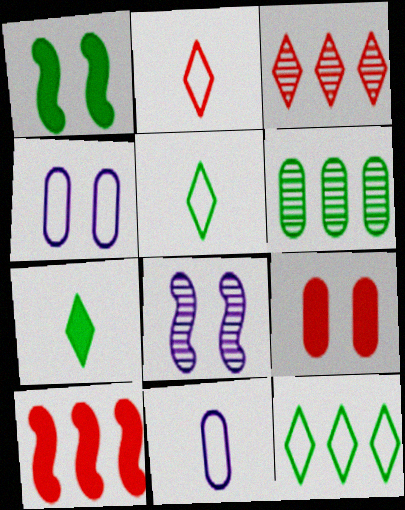[[1, 3, 11], 
[1, 5, 6], 
[6, 9, 11]]